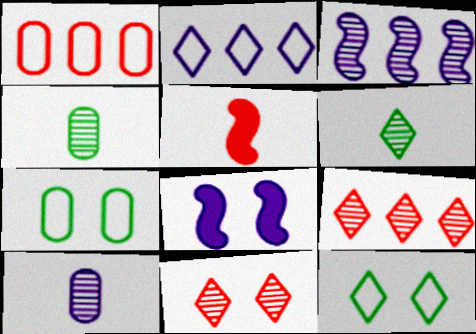[[1, 5, 11], 
[1, 6, 8], 
[2, 8, 10], 
[3, 4, 11], 
[7, 8, 11]]